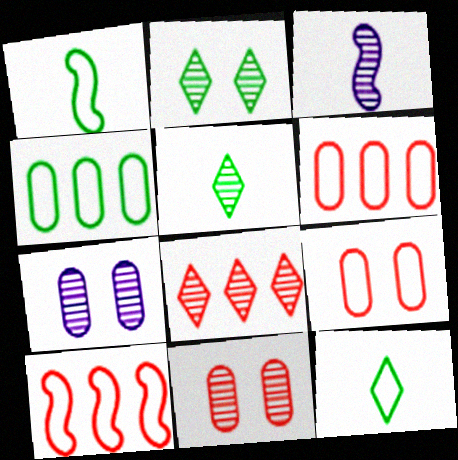[]